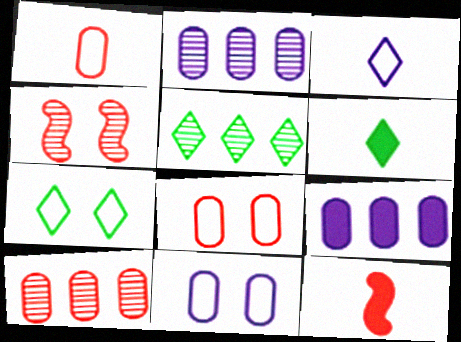[[2, 7, 12], 
[5, 6, 7], 
[5, 11, 12]]